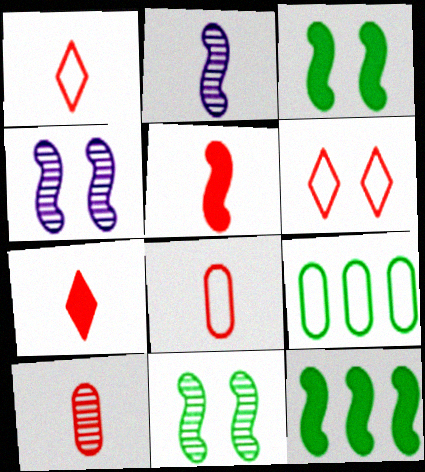[[1, 5, 10], 
[4, 7, 9]]